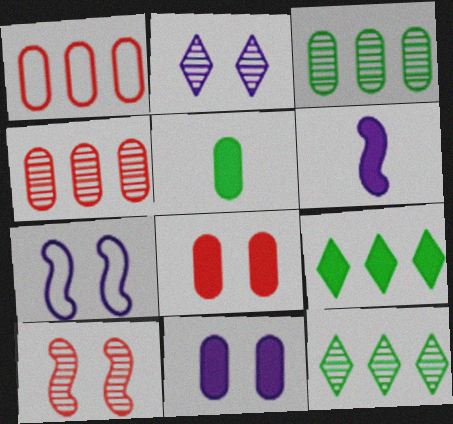[[2, 7, 11], 
[6, 8, 9]]